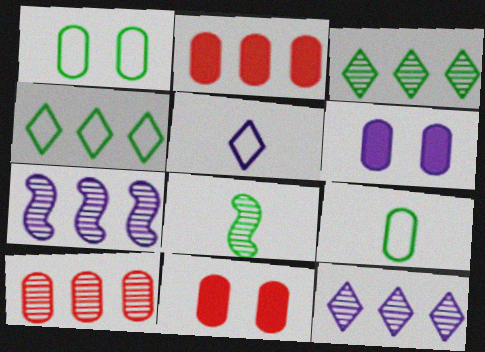[[2, 4, 7], 
[3, 7, 10], 
[5, 6, 7], 
[6, 9, 10]]